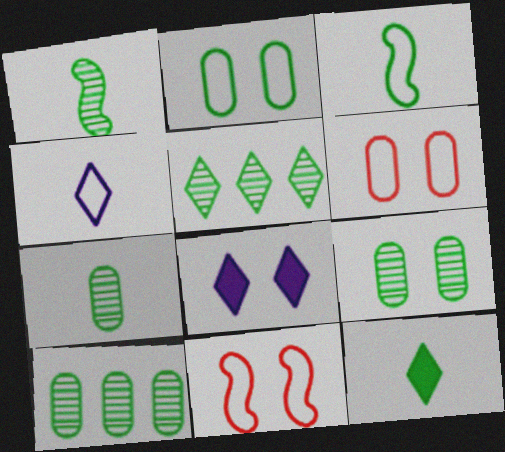[[1, 5, 9], 
[3, 7, 12], 
[7, 9, 10], 
[8, 9, 11]]